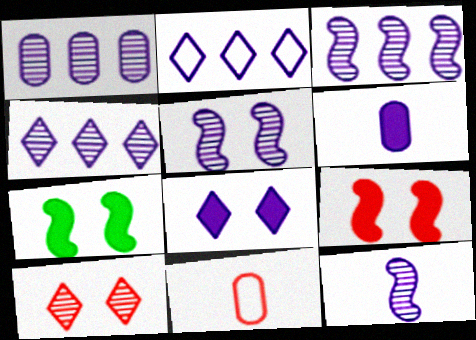[[1, 3, 4], 
[2, 5, 6], 
[3, 5, 12], 
[4, 7, 11]]